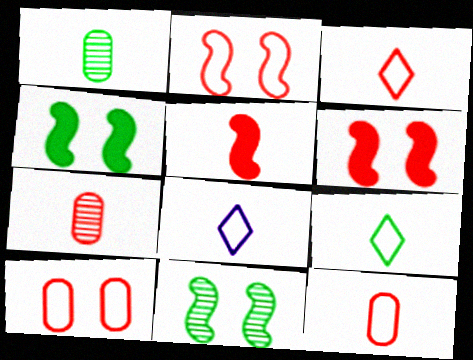[[1, 5, 8], 
[3, 5, 7], 
[3, 8, 9]]